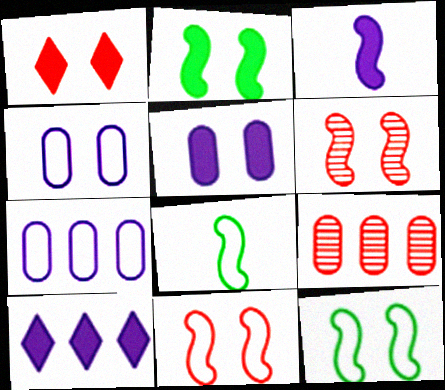[[1, 2, 5], 
[3, 5, 10]]